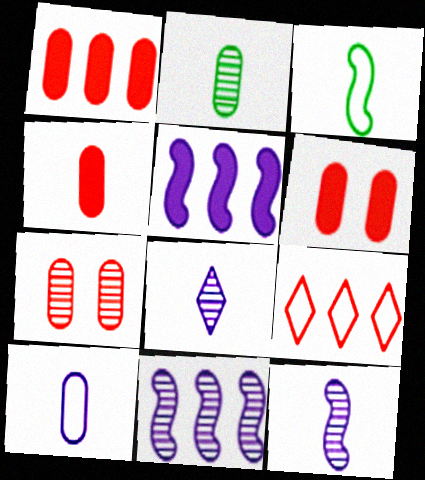[[1, 4, 6], 
[2, 4, 10], 
[3, 4, 8]]